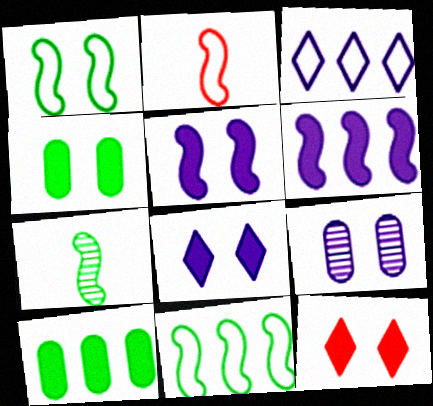[[1, 9, 12], 
[4, 5, 12]]